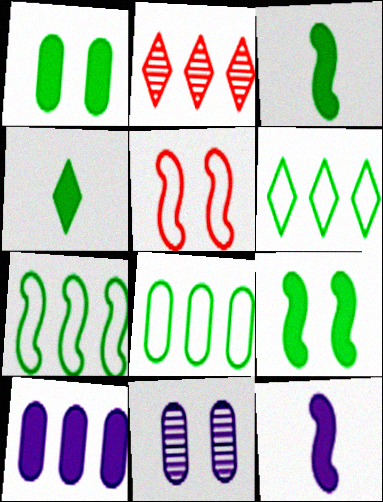[[2, 7, 10], 
[6, 7, 8]]